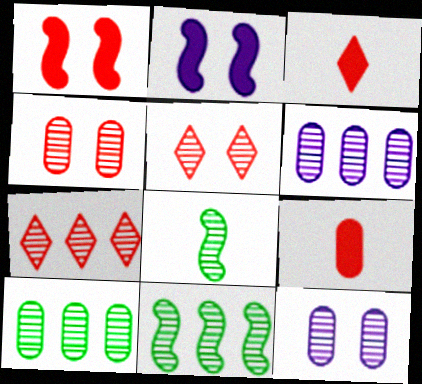[[5, 6, 8], 
[6, 7, 11], 
[7, 8, 12]]